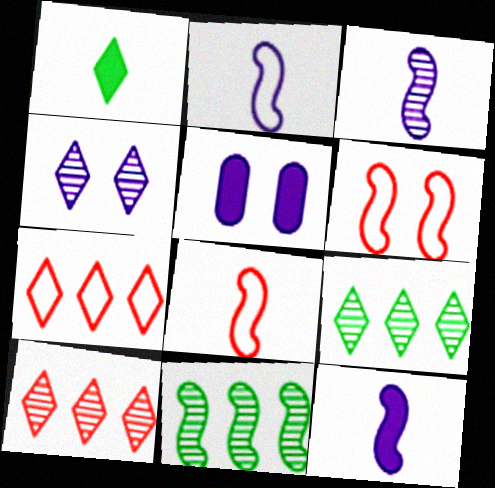[[1, 4, 7], 
[2, 3, 12], 
[5, 8, 9], 
[6, 11, 12]]